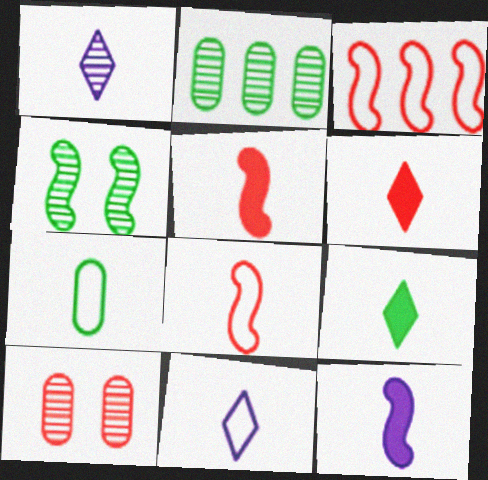[[1, 5, 7], 
[3, 4, 12], 
[3, 6, 10], 
[7, 8, 11]]